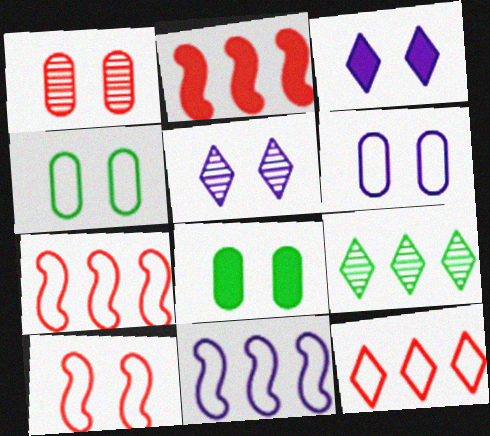[[1, 6, 8], 
[5, 8, 10]]